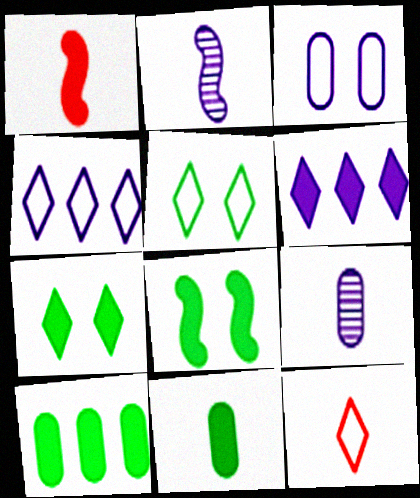[[2, 3, 6], 
[2, 11, 12], 
[4, 5, 12]]